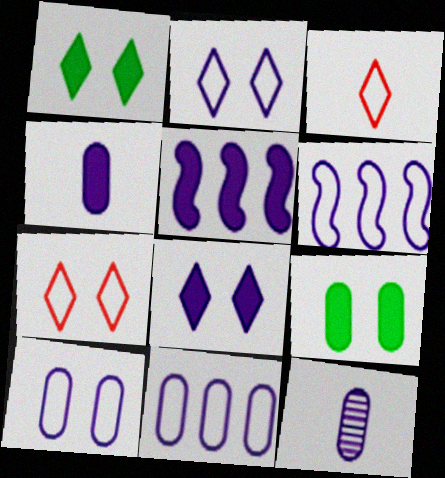[[2, 5, 12], 
[4, 5, 8], 
[6, 8, 12]]